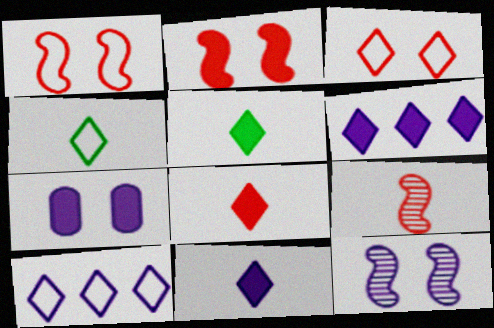[[3, 4, 10], 
[5, 8, 11]]